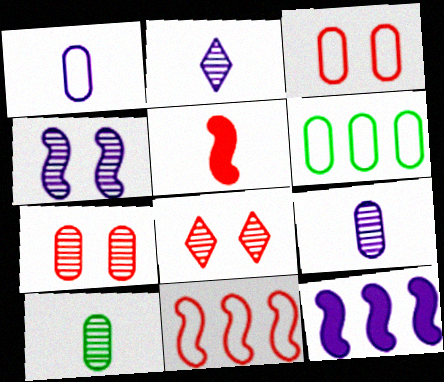[[1, 3, 6]]